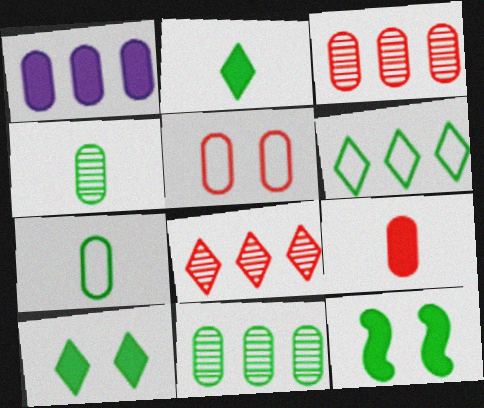[[1, 4, 5], 
[3, 5, 9], 
[4, 6, 12]]